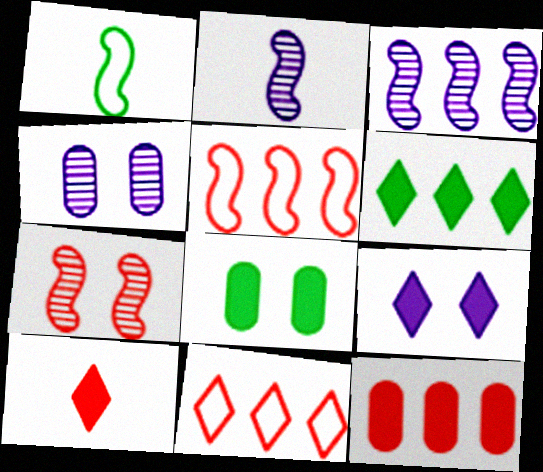[[2, 8, 11], 
[6, 9, 10]]